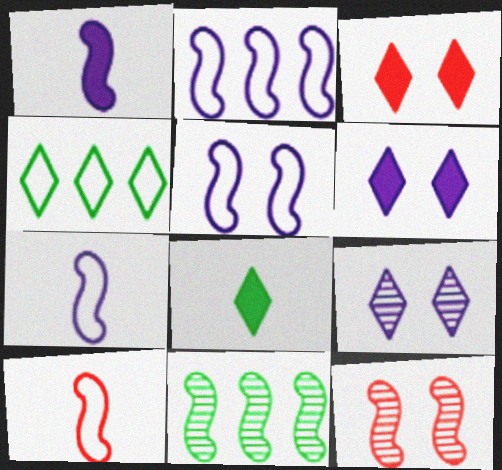[[2, 5, 7]]